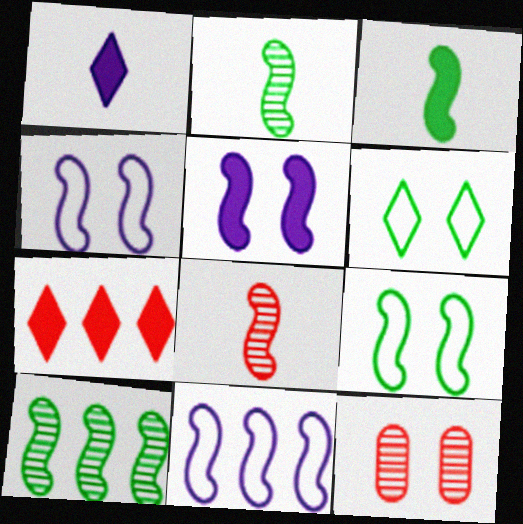[[3, 9, 10], 
[5, 6, 12]]